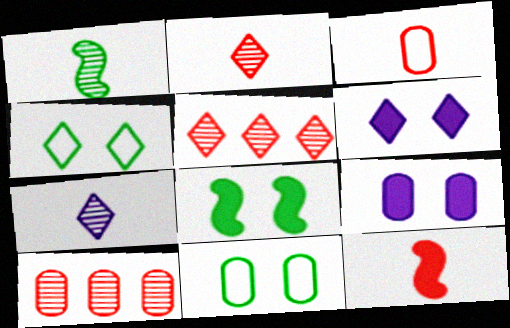[[2, 3, 12]]